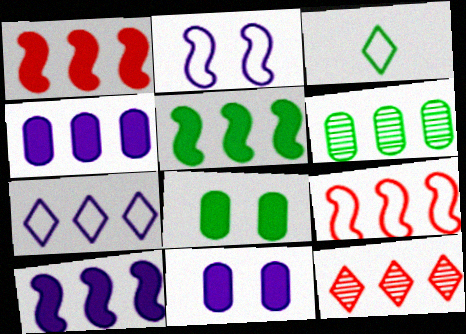[[1, 5, 10], 
[1, 6, 7]]